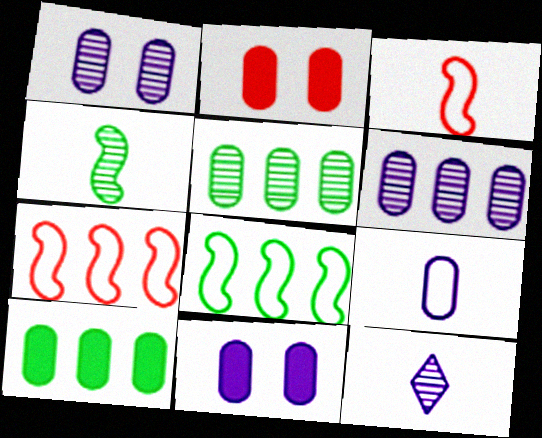[[2, 5, 9], 
[2, 8, 12], 
[6, 9, 11]]